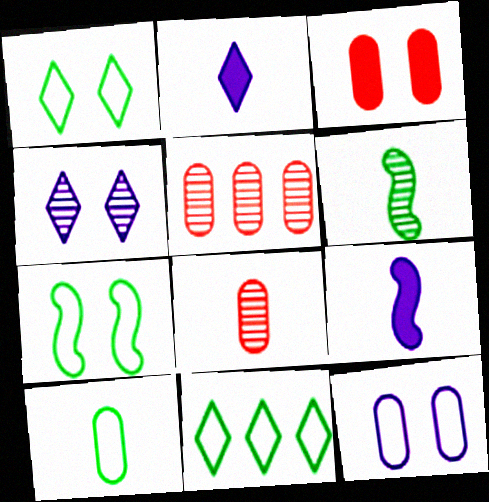[[1, 5, 9], 
[2, 5, 7], 
[3, 4, 7], 
[4, 5, 6], 
[7, 10, 11]]